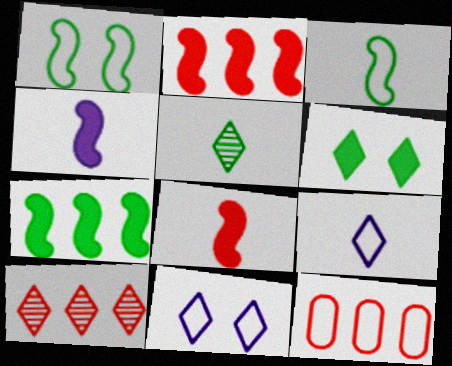[[1, 9, 12], 
[2, 10, 12], 
[3, 11, 12], 
[6, 9, 10]]